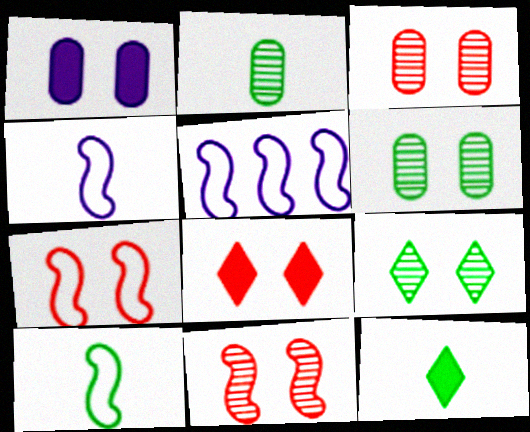[[1, 7, 9], 
[2, 5, 8], 
[2, 10, 12], 
[3, 5, 12], 
[3, 7, 8], 
[5, 7, 10]]